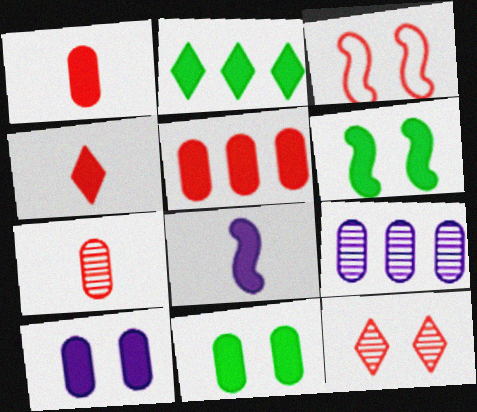[]